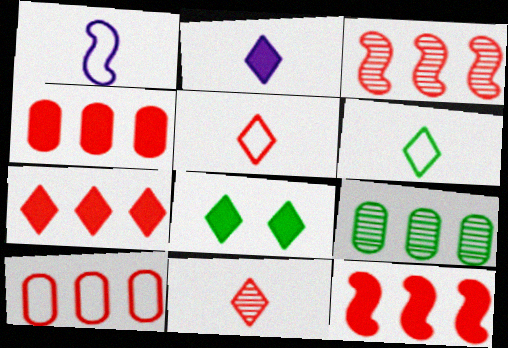[[2, 6, 11], 
[2, 7, 8], 
[3, 7, 10], 
[4, 7, 12]]